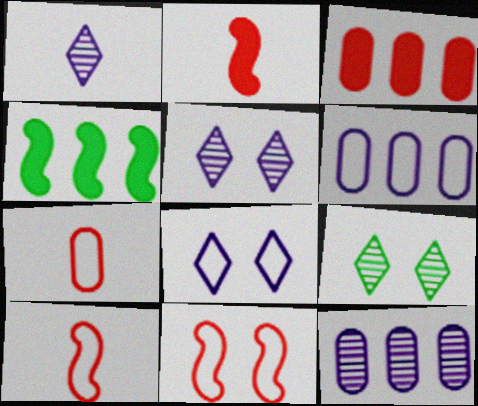[[2, 6, 9], 
[4, 5, 7]]